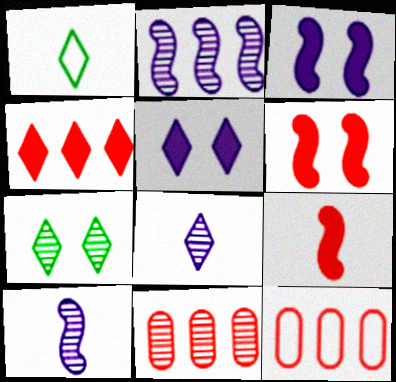[[1, 3, 11], 
[7, 10, 11]]